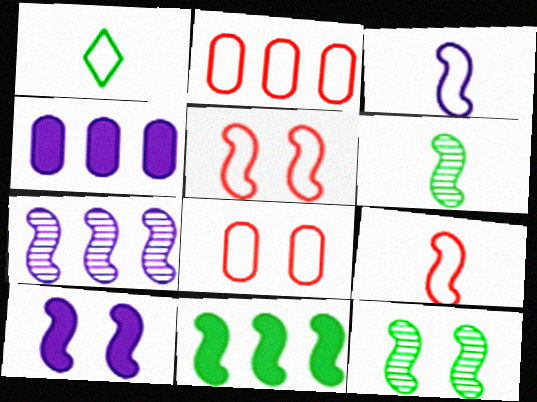[[3, 7, 10], 
[5, 10, 12]]